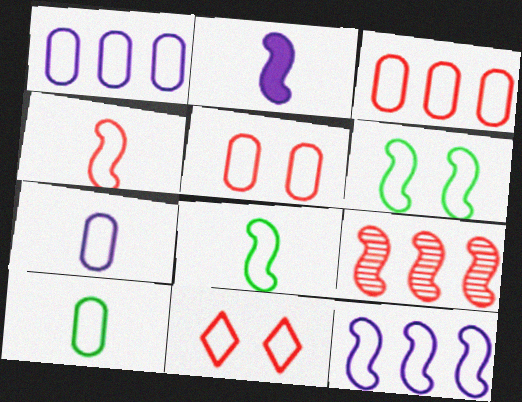[[1, 5, 10], 
[1, 8, 11], 
[2, 6, 9], 
[3, 4, 11], 
[4, 6, 12], 
[10, 11, 12]]